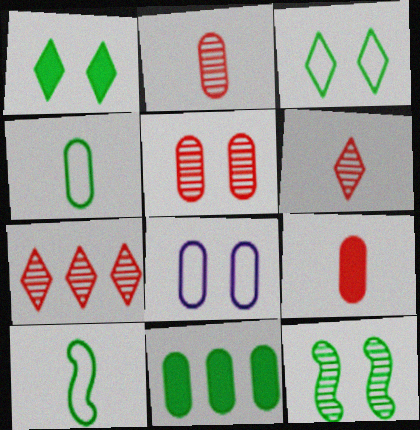[[2, 8, 11]]